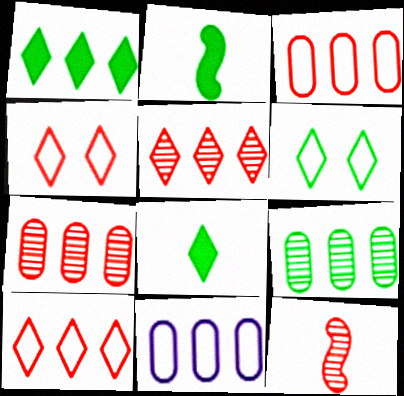[[2, 6, 9]]